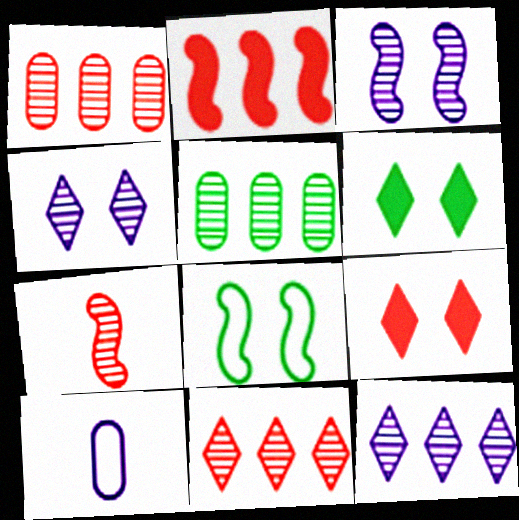[[4, 5, 7]]